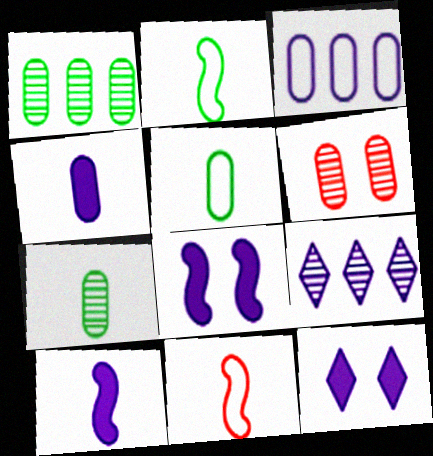[[1, 11, 12]]